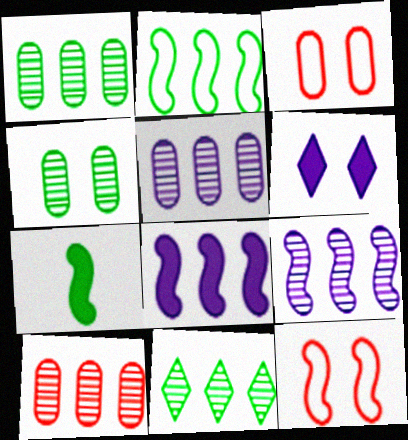[[1, 5, 10], 
[4, 6, 12], 
[7, 9, 12], 
[9, 10, 11]]